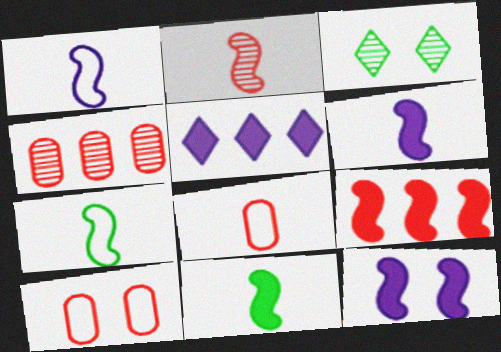[[1, 2, 11], 
[2, 6, 7], 
[3, 10, 12], 
[9, 11, 12]]